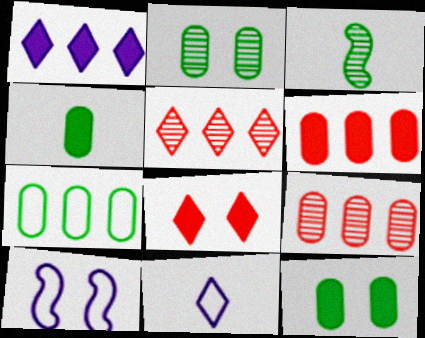[[2, 4, 7], 
[2, 8, 10], 
[4, 5, 10]]